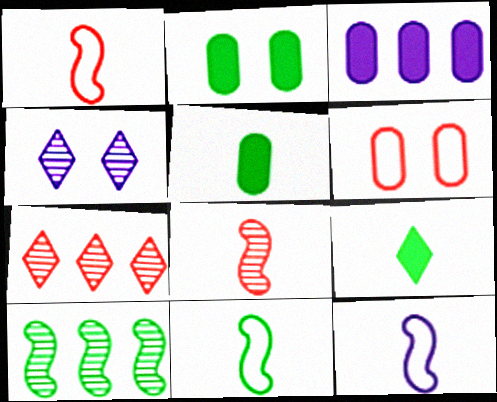[[1, 11, 12], 
[2, 7, 12], 
[3, 4, 12]]